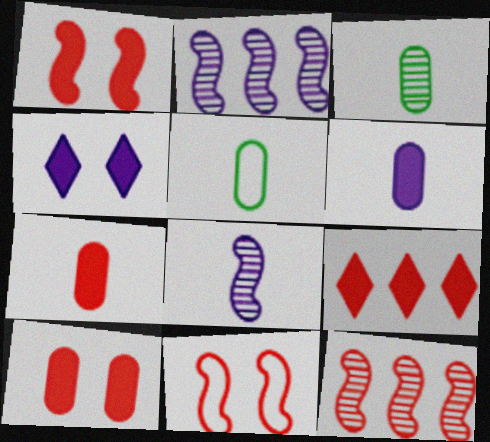[[1, 7, 9], 
[4, 5, 12]]